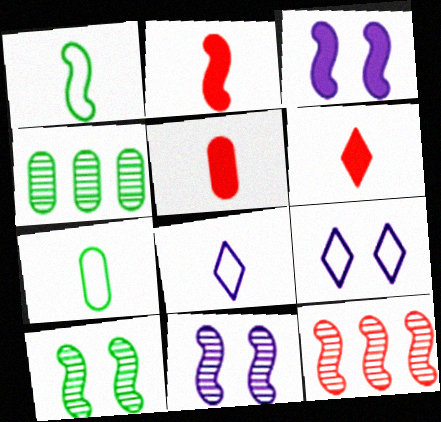[[1, 3, 12], 
[2, 4, 9], 
[2, 5, 6]]